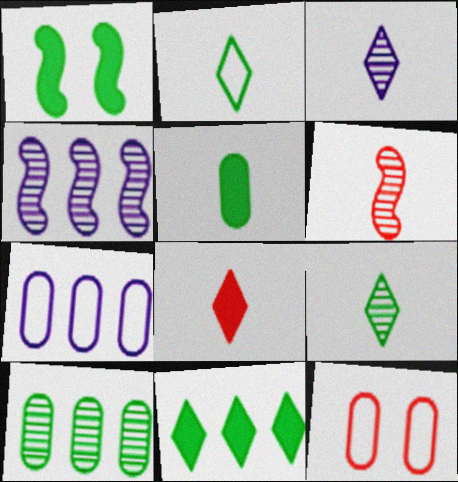[[1, 2, 10], 
[1, 5, 11], 
[2, 3, 8]]